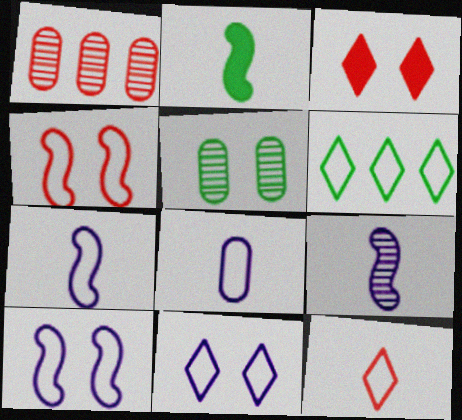[[1, 2, 11], 
[2, 5, 6], 
[3, 5, 10], 
[4, 6, 8], 
[6, 11, 12]]